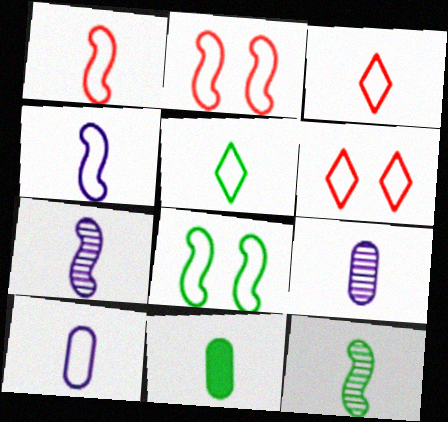[[1, 5, 10], 
[3, 7, 11], 
[5, 11, 12]]